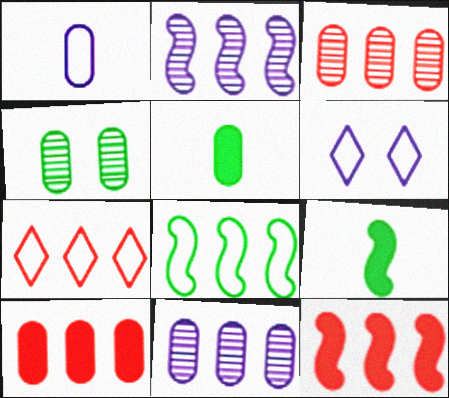[[1, 4, 10], 
[2, 8, 12], 
[3, 6, 9], 
[3, 7, 12]]